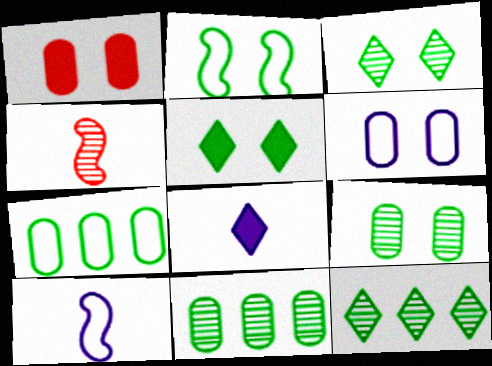[[1, 6, 9], 
[1, 10, 12], 
[2, 5, 9]]